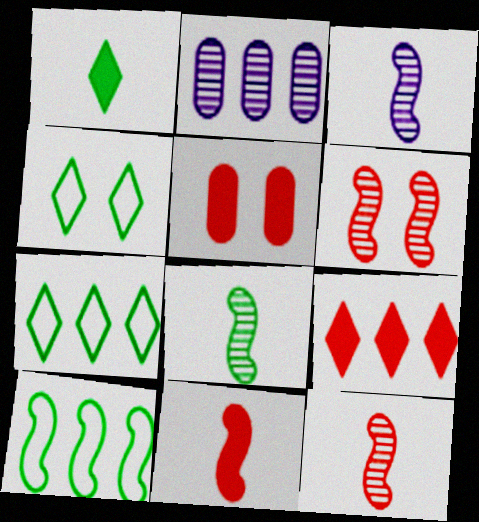[[2, 4, 11], 
[2, 9, 10], 
[3, 5, 7], 
[3, 8, 12], 
[5, 9, 11]]